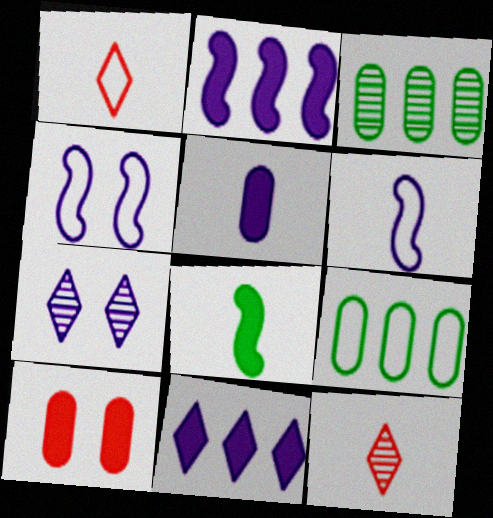[[1, 4, 9], 
[8, 10, 11]]